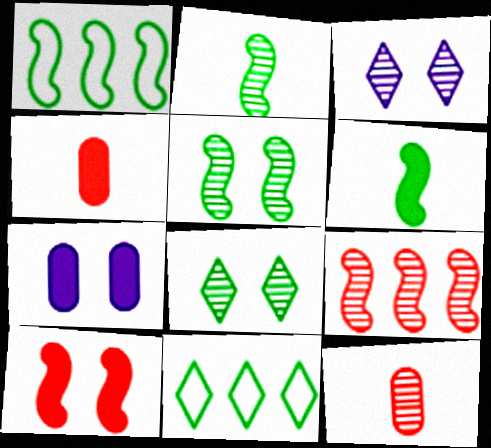[[1, 3, 4], 
[1, 5, 6]]